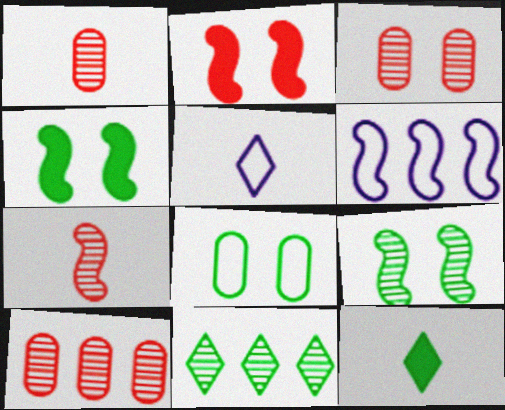[[1, 3, 10], 
[3, 6, 12], 
[4, 5, 10], 
[4, 6, 7]]